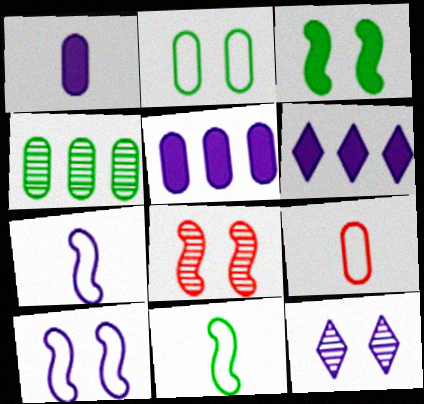[[3, 8, 10], 
[5, 7, 12]]